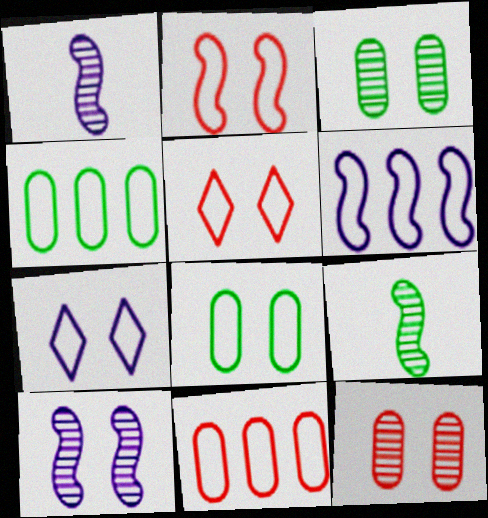[[2, 7, 8]]